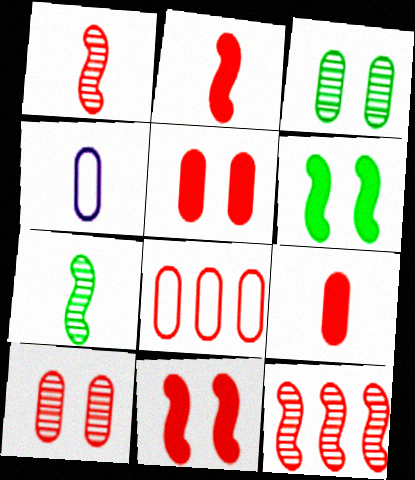[[8, 9, 10]]